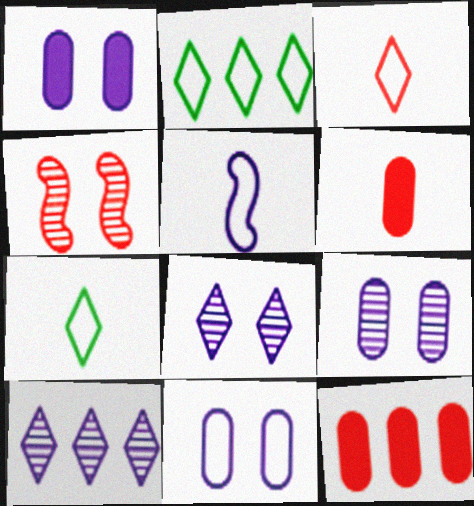[[1, 5, 10], 
[1, 9, 11], 
[3, 4, 12]]